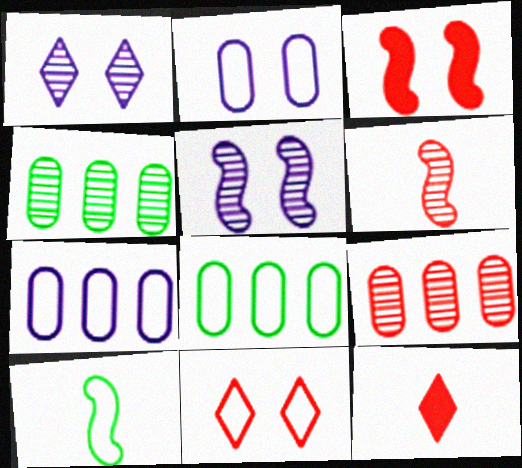[[1, 4, 6], 
[5, 8, 12], 
[7, 10, 11]]